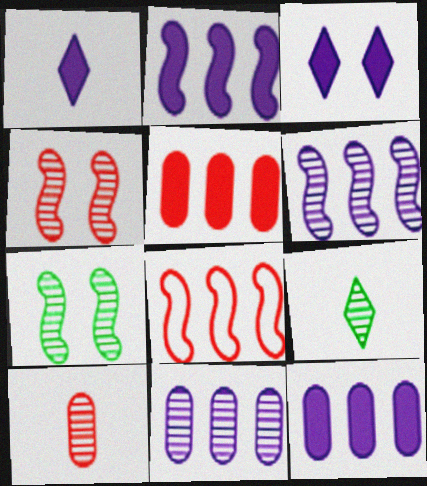[[4, 9, 11]]